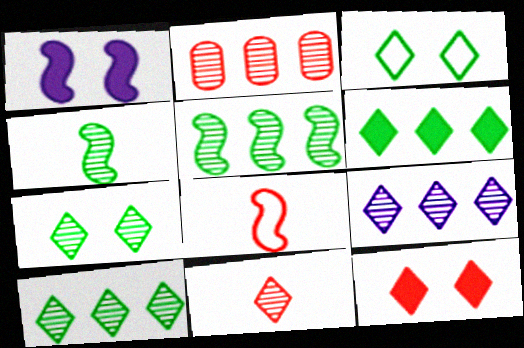[[1, 5, 8], 
[2, 5, 9], 
[2, 8, 12], 
[7, 9, 11]]